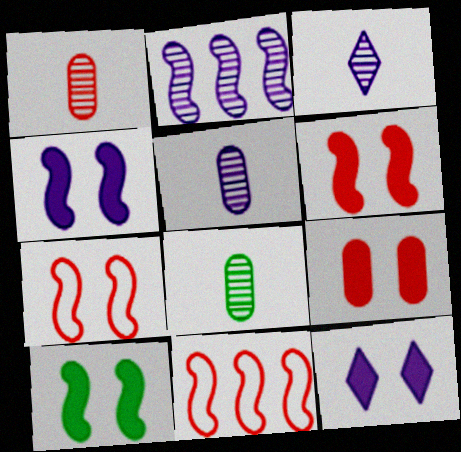[[1, 5, 8], 
[4, 6, 10], 
[8, 11, 12], 
[9, 10, 12]]